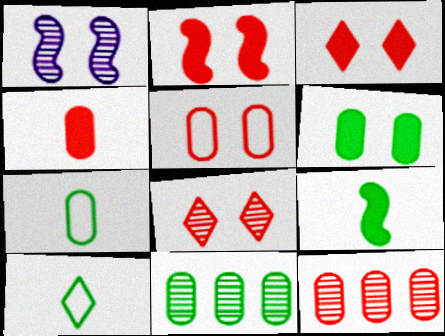[[2, 5, 8], 
[4, 5, 12], 
[6, 7, 11]]